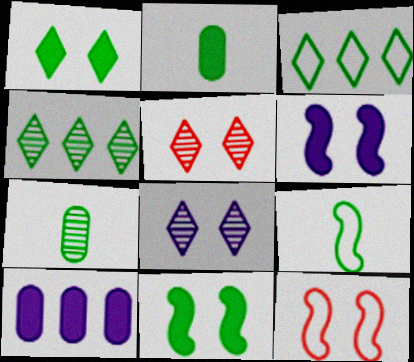[[3, 7, 11], 
[5, 9, 10]]